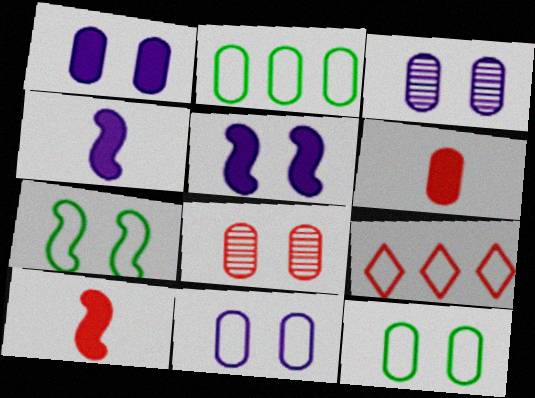[[1, 3, 11], 
[1, 8, 12], 
[2, 3, 6], 
[8, 9, 10]]